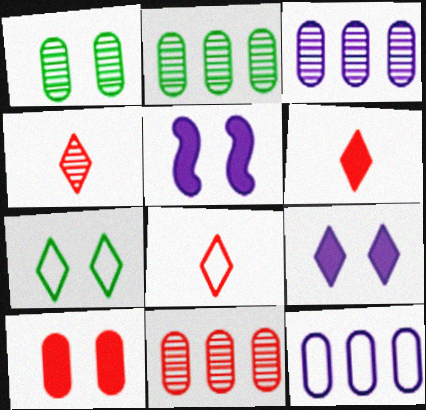[[2, 3, 11], 
[2, 5, 8], 
[4, 6, 8]]